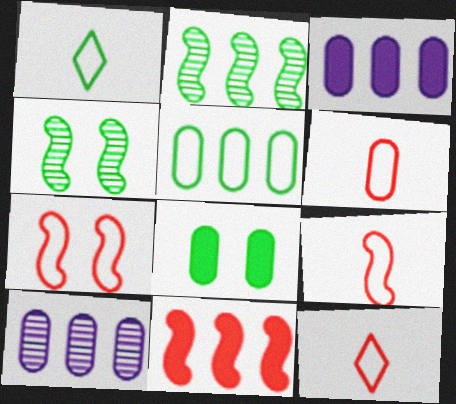[[1, 2, 8], 
[3, 4, 12], 
[6, 8, 10], 
[6, 9, 12]]